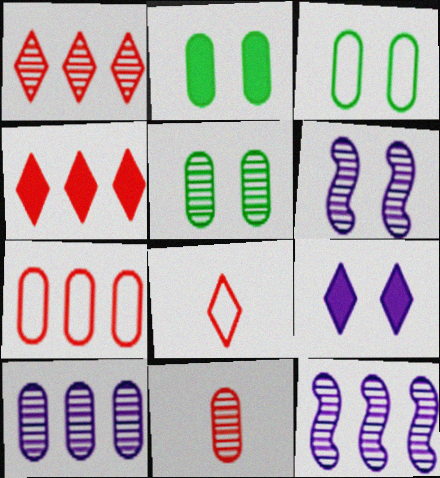[[2, 3, 5], 
[2, 8, 12], 
[5, 10, 11]]